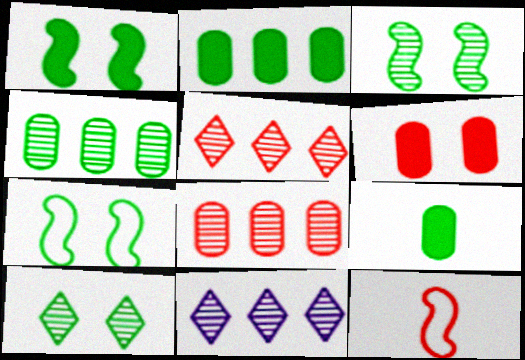[[1, 3, 7], 
[5, 6, 12]]